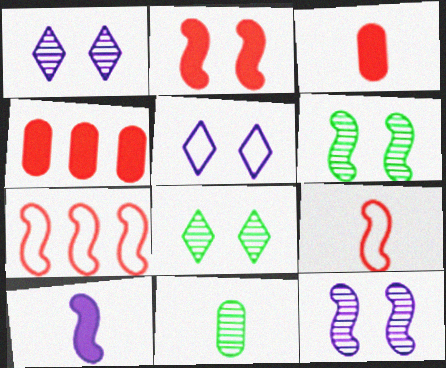[[6, 7, 10]]